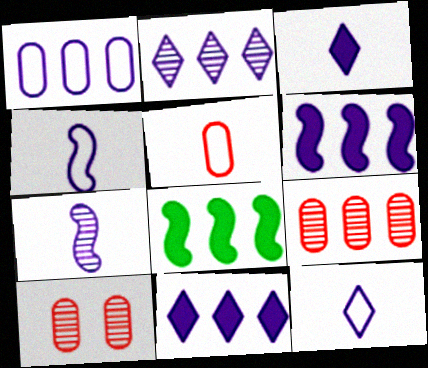[[1, 2, 6], 
[8, 10, 12]]